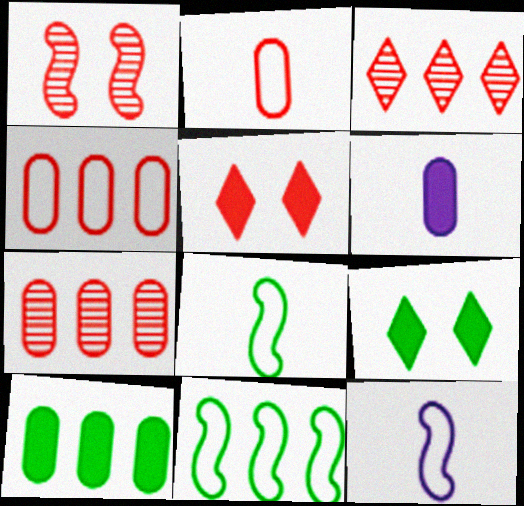[[7, 9, 12]]